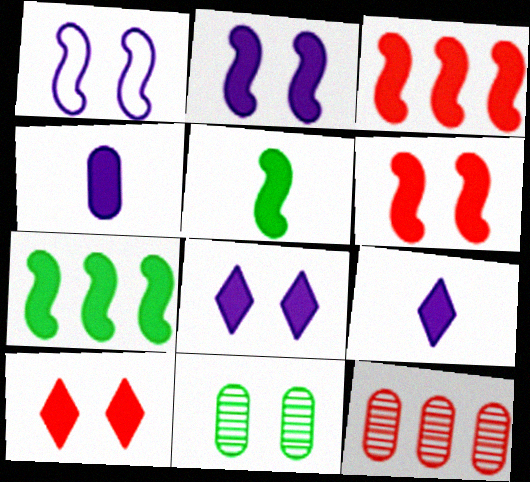[[1, 10, 11], 
[2, 3, 5], 
[4, 7, 10]]